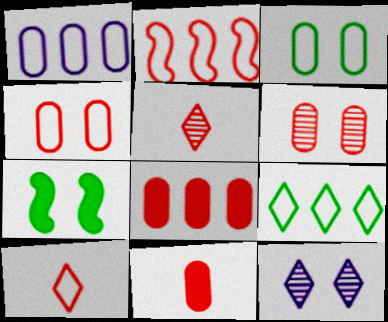[[1, 2, 9], 
[1, 5, 7], 
[2, 4, 10], 
[4, 7, 12]]